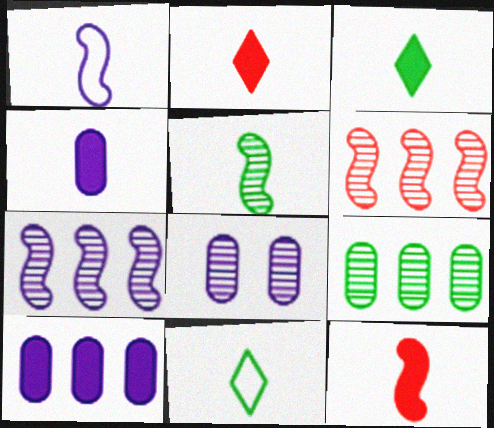[[1, 5, 12], 
[3, 4, 12]]